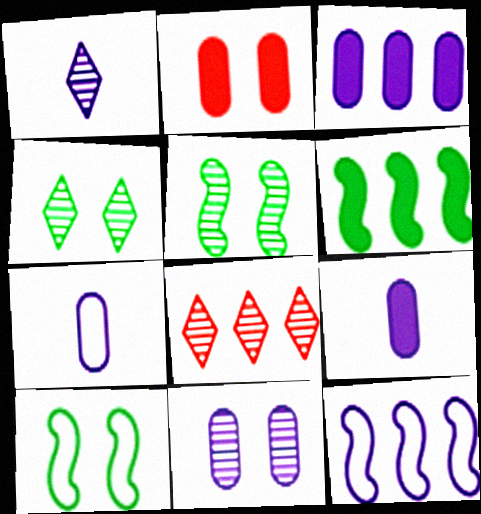[[1, 4, 8], 
[3, 7, 11], 
[8, 9, 10]]